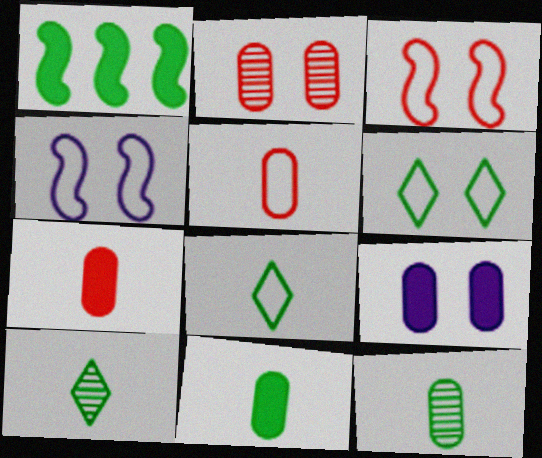[[1, 6, 12]]